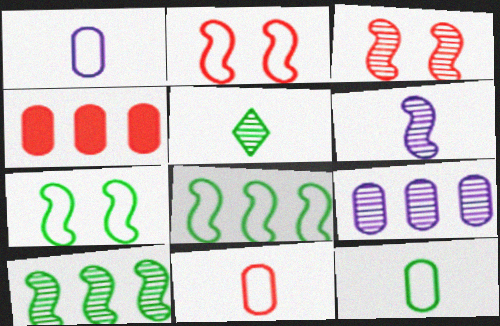[[1, 11, 12], 
[3, 5, 9], 
[3, 6, 10]]